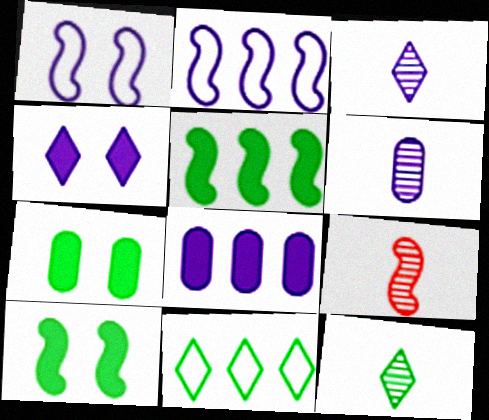[[1, 3, 8], 
[1, 5, 9], 
[2, 4, 6], 
[2, 9, 10], 
[6, 9, 12]]